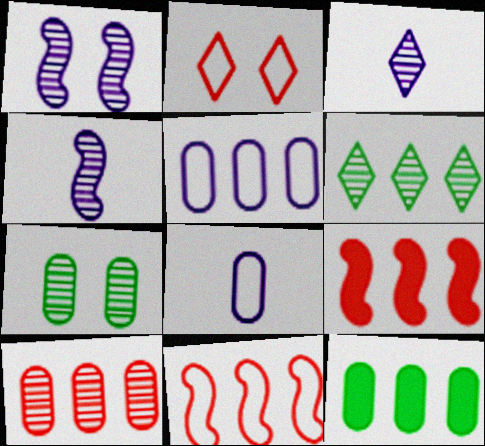[[2, 4, 12], 
[5, 6, 9], 
[5, 10, 12]]